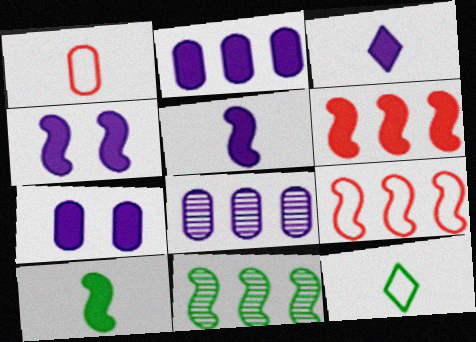[[2, 3, 4], 
[4, 6, 10]]